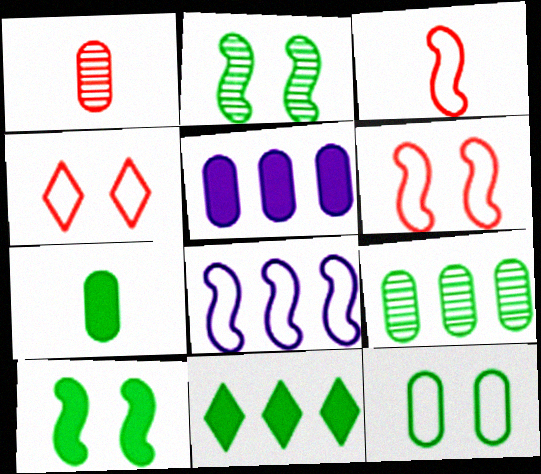[[1, 5, 12], 
[7, 9, 12], 
[7, 10, 11]]